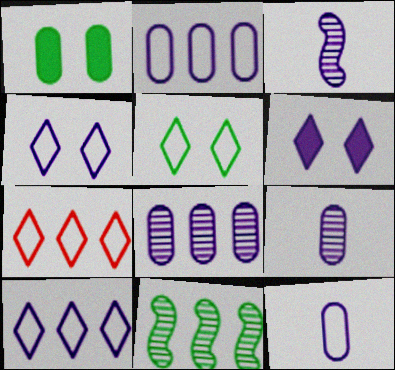[[1, 3, 7], 
[2, 3, 6]]